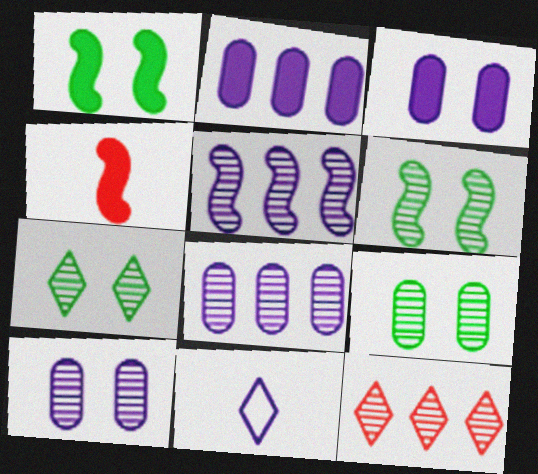[[3, 5, 11], 
[6, 7, 9]]